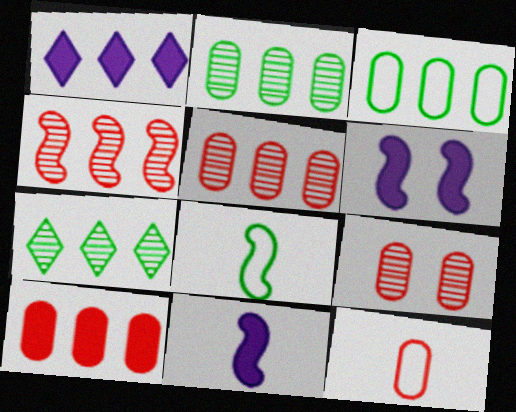[[1, 3, 4], 
[1, 8, 9], 
[4, 6, 8], 
[6, 7, 12], 
[9, 10, 12]]